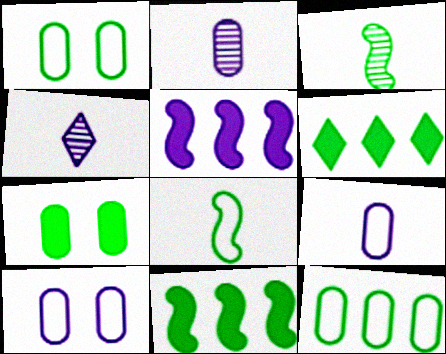[[1, 3, 6], 
[4, 5, 10]]